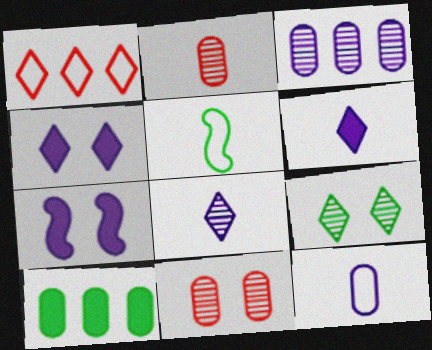[[1, 6, 9], 
[2, 5, 6], 
[5, 9, 10], 
[10, 11, 12]]